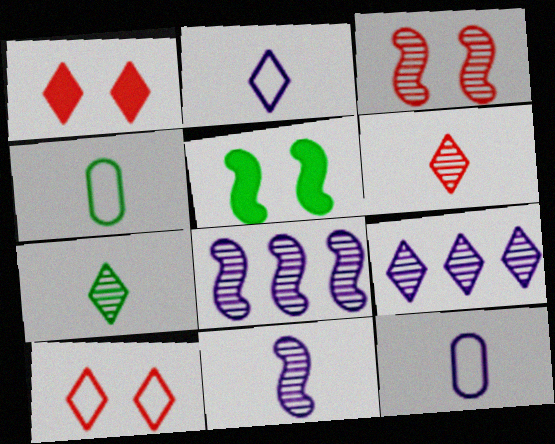[[1, 4, 8]]